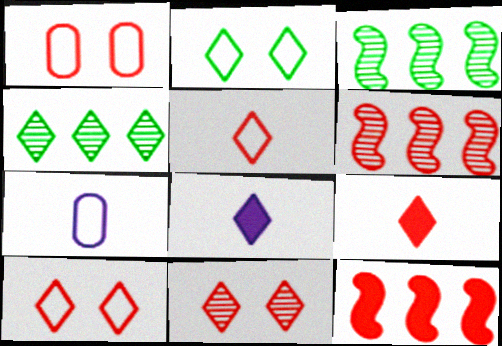[[1, 3, 8], 
[1, 6, 9], 
[4, 8, 10]]